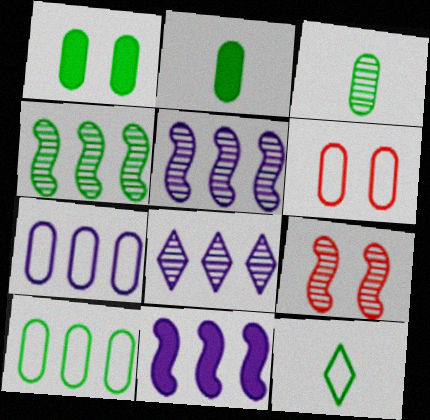[[1, 3, 10], 
[1, 4, 12], 
[3, 8, 9], 
[7, 8, 11]]